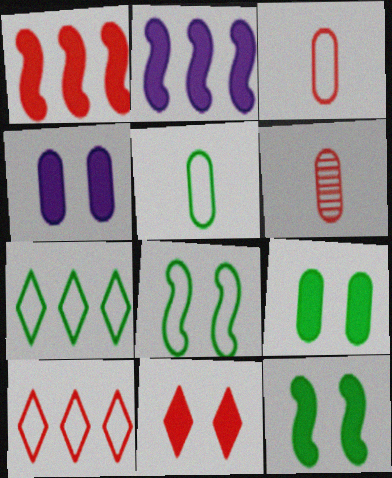[[4, 11, 12], 
[5, 7, 8]]